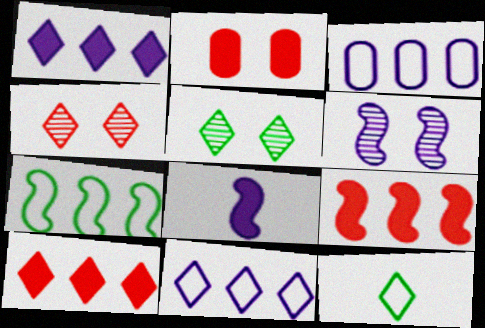[[1, 4, 12]]